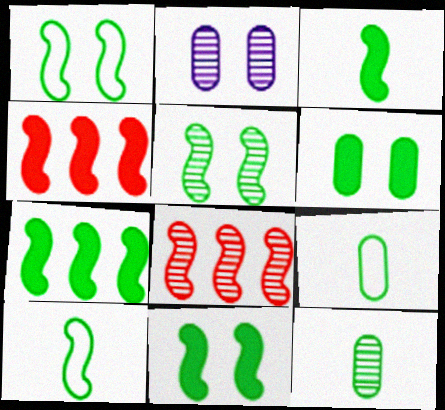[[1, 5, 11], 
[3, 7, 11], 
[5, 7, 10]]